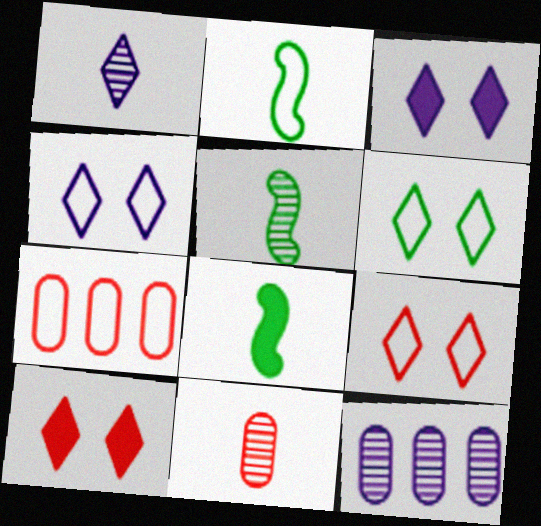[[1, 5, 11], 
[2, 4, 7], 
[2, 5, 8], 
[2, 10, 12], 
[3, 5, 7], 
[4, 6, 9], 
[8, 9, 12]]